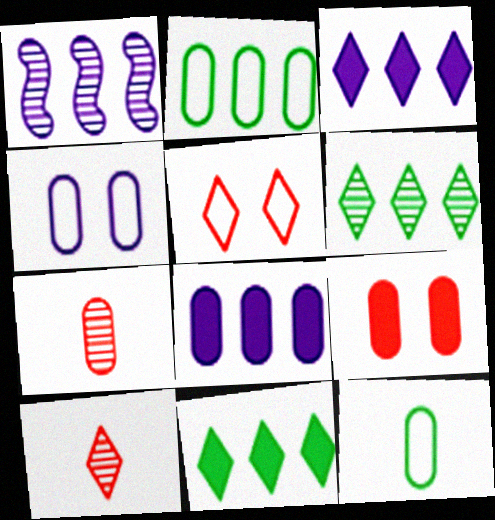[]